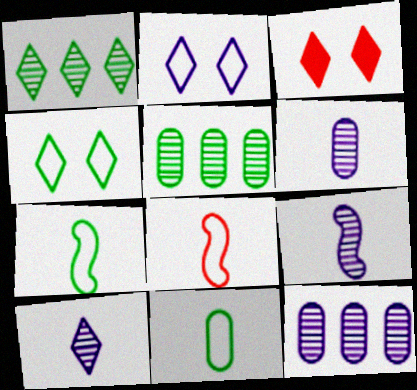[[3, 7, 12], 
[6, 9, 10]]